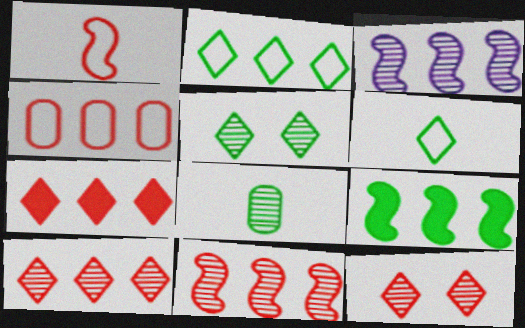[[3, 8, 12], 
[4, 7, 11]]